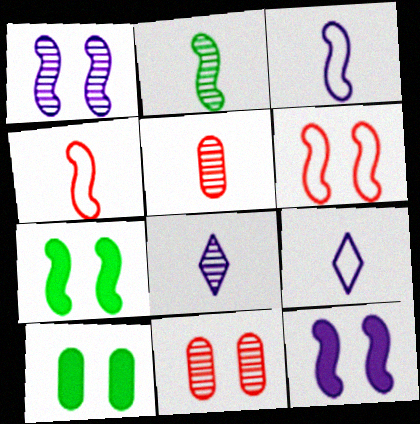[[1, 6, 7], 
[2, 5, 8]]